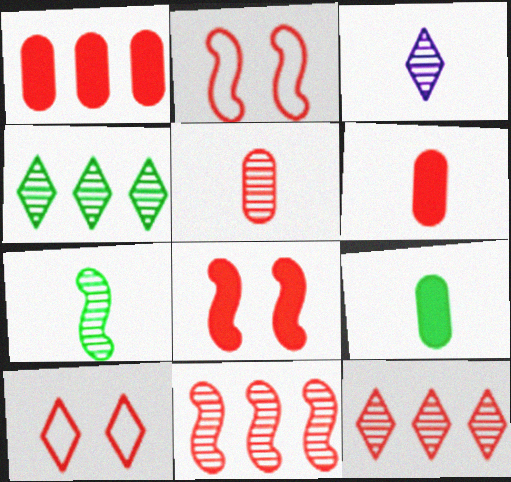[[2, 6, 12], 
[3, 5, 7], 
[6, 10, 11]]